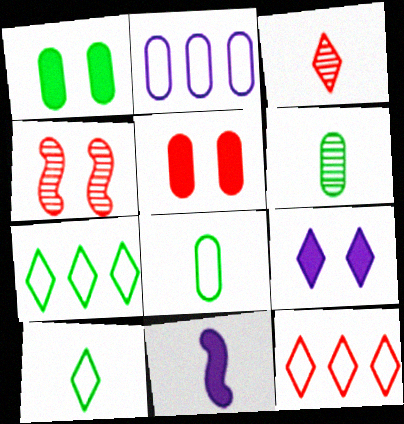[[2, 5, 6], 
[3, 7, 9], 
[3, 8, 11]]